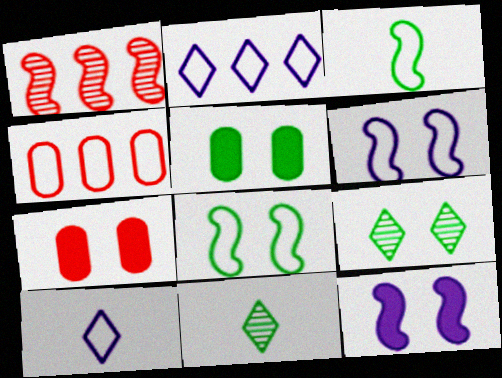[[1, 3, 12], 
[1, 5, 10], 
[4, 8, 10], 
[4, 11, 12], 
[5, 8, 9], 
[6, 7, 9]]